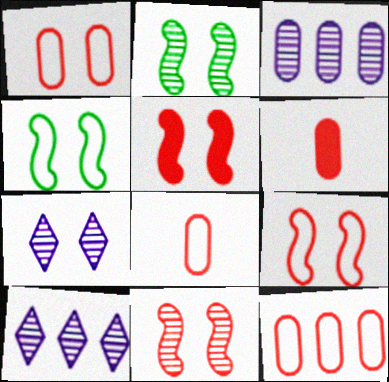[[1, 8, 12], 
[4, 6, 10], 
[5, 9, 11]]